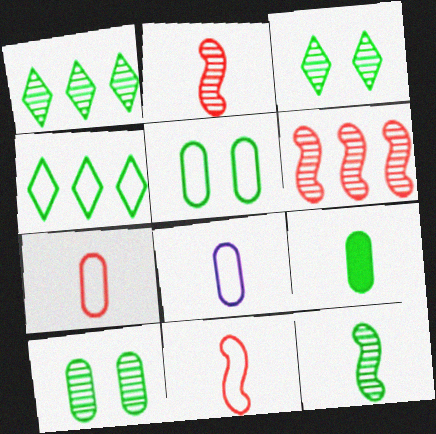[[1, 10, 12]]